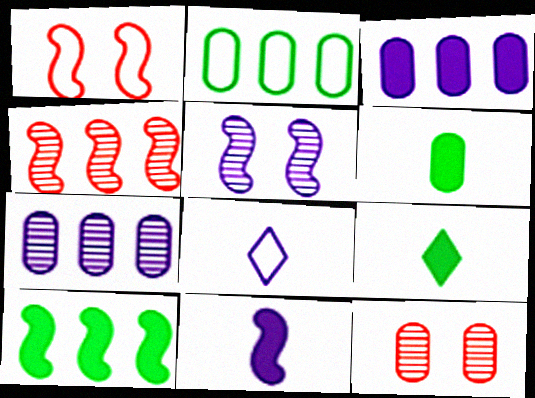[[1, 2, 8], 
[1, 7, 9], 
[3, 5, 8], 
[8, 10, 12]]